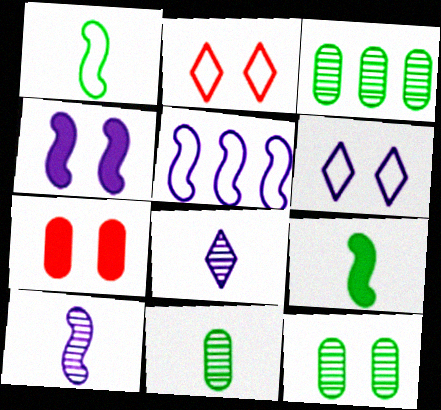[[2, 4, 12], 
[3, 11, 12], 
[4, 5, 10]]